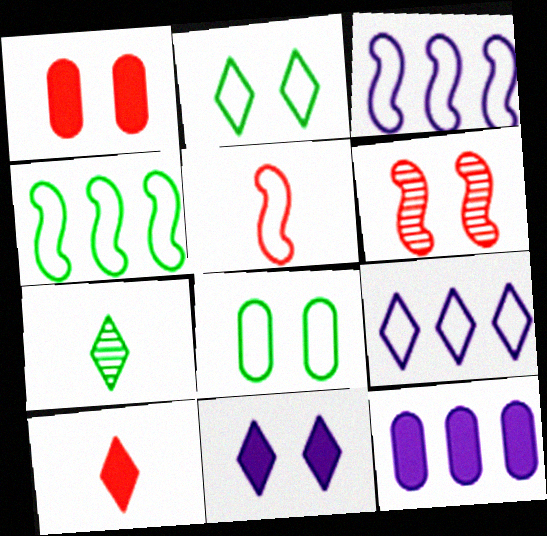[[1, 3, 7], 
[5, 8, 9], 
[6, 8, 11]]